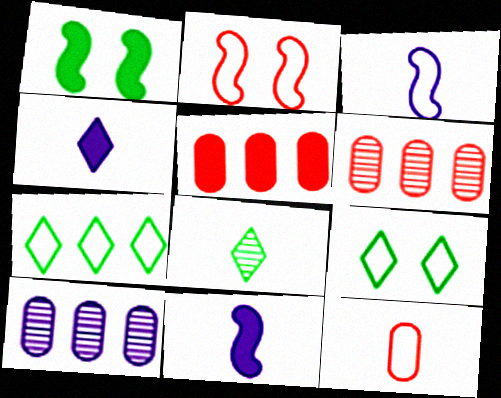[[1, 4, 5], 
[6, 9, 11], 
[8, 11, 12]]